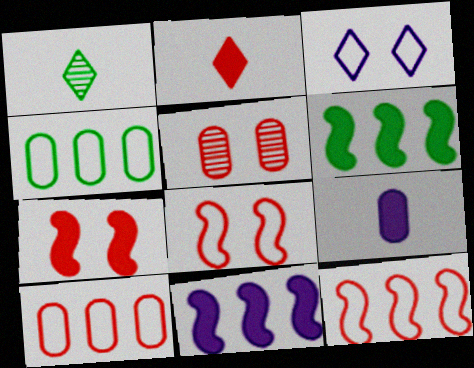[[2, 5, 12], 
[4, 5, 9]]